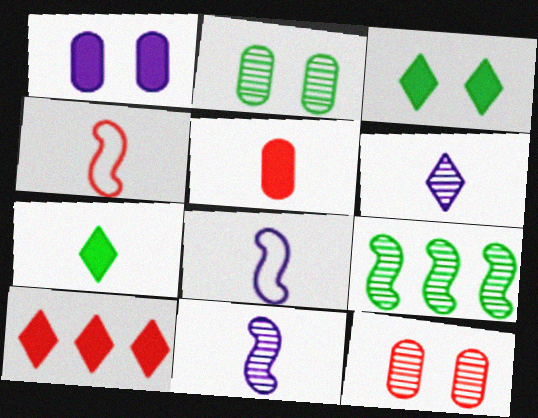[[2, 8, 10], 
[4, 10, 12], 
[6, 9, 12]]